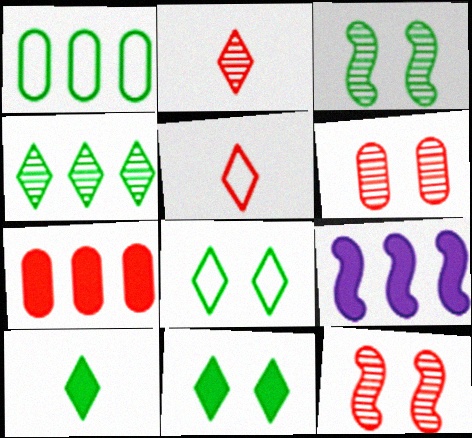[[1, 3, 10], 
[4, 8, 10], 
[5, 7, 12]]